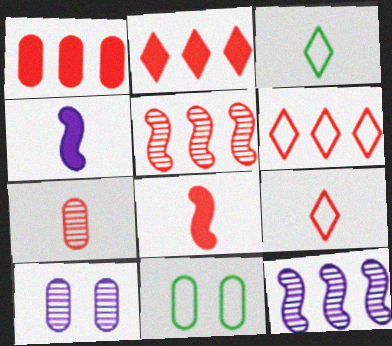[[1, 5, 6], 
[3, 4, 7], 
[7, 8, 9]]